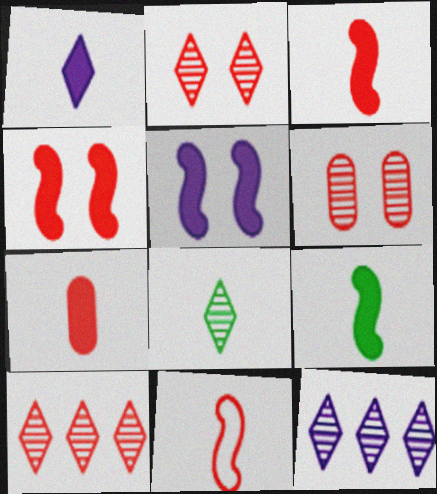[[1, 7, 9], 
[2, 8, 12]]